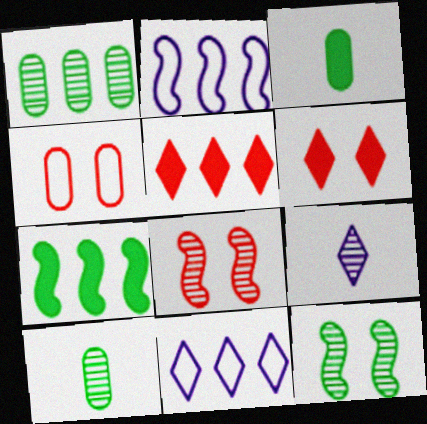[[1, 2, 5], 
[1, 8, 9], 
[2, 6, 10], 
[3, 8, 11], 
[4, 6, 8], 
[4, 7, 9]]